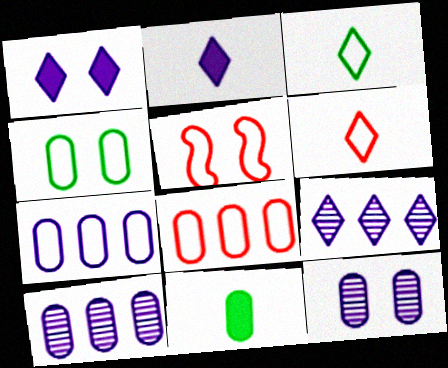[[3, 5, 7], 
[5, 6, 8], 
[5, 9, 11], 
[8, 11, 12]]